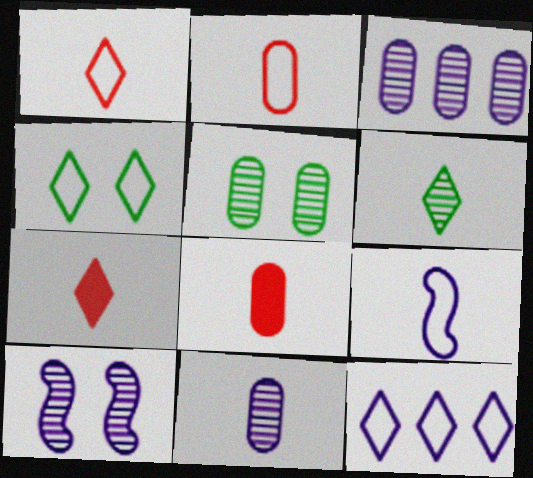[[1, 4, 12], 
[6, 8, 9]]